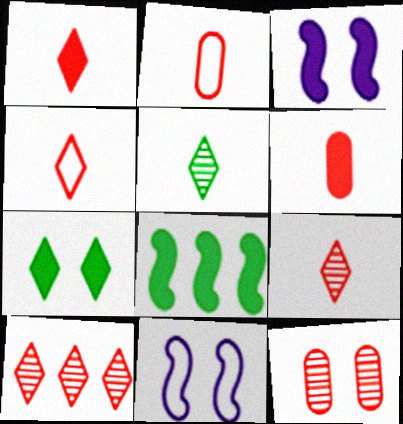[[1, 4, 9], 
[7, 11, 12]]